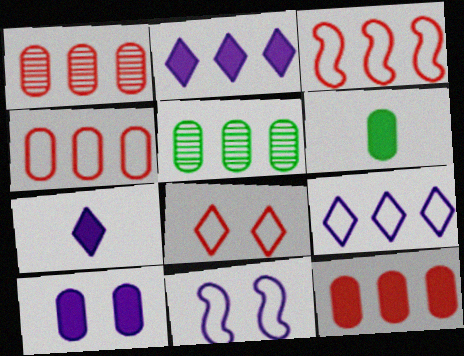[[1, 4, 12], 
[2, 3, 5], 
[6, 10, 12]]